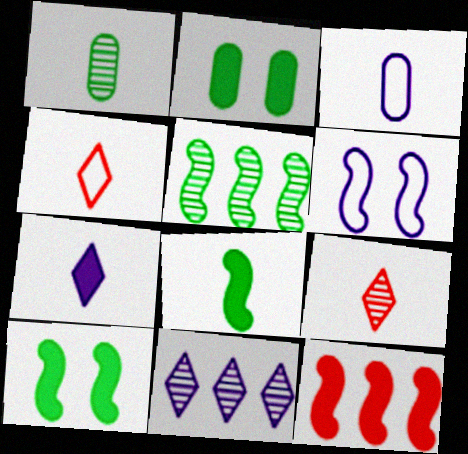[[2, 7, 12], 
[3, 8, 9]]